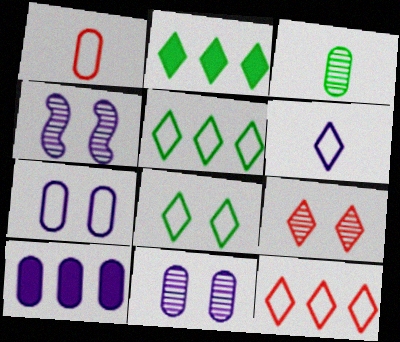[[1, 2, 4], 
[2, 6, 9], 
[4, 6, 10], 
[6, 8, 12]]